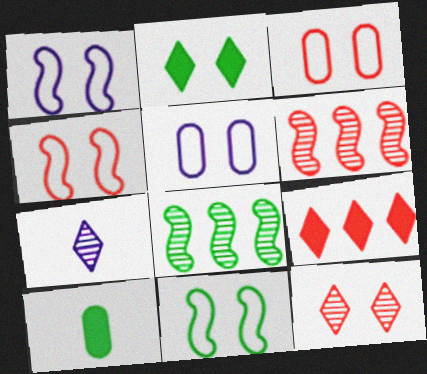[[1, 4, 11]]